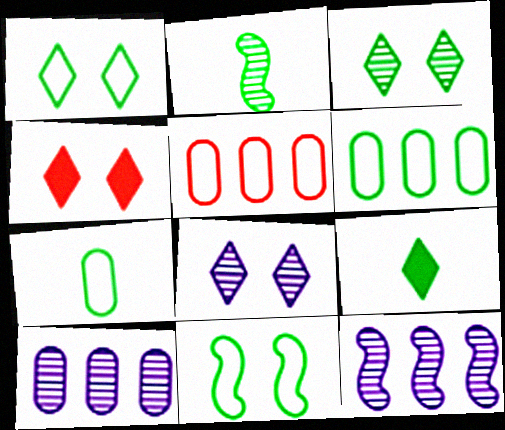[[1, 4, 8], 
[2, 7, 9], 
[4, 7, 12]]